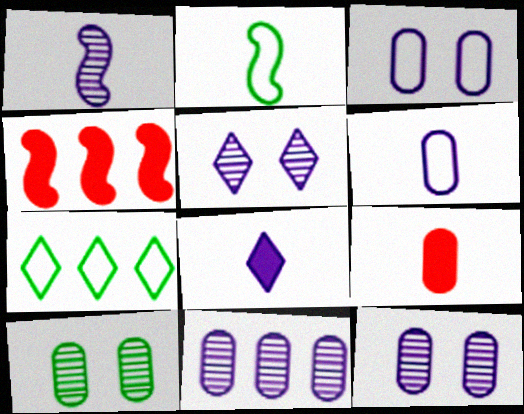[[1, 5, 11], 
[1, 6, 8], 
[4, 7, 11]]